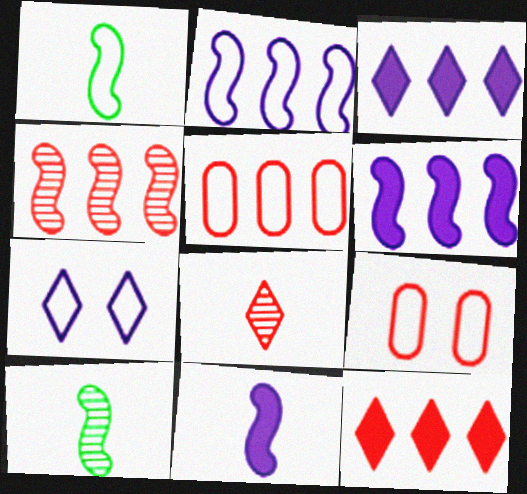[[1, 5, 7], 
[3, 9, 10], 
[4, 5, 12]]